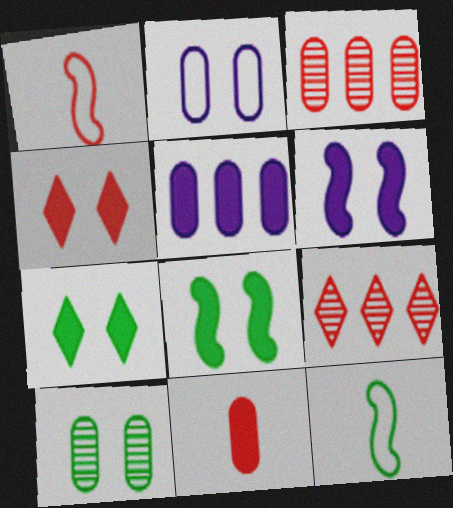[[1, 3, 4]]